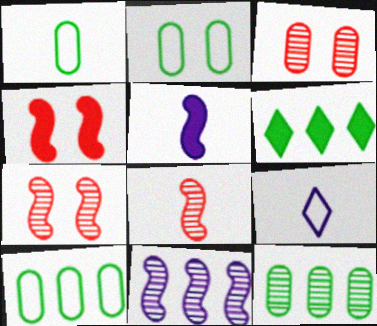[[1, 2, 10], 
[4, 9, 12]]